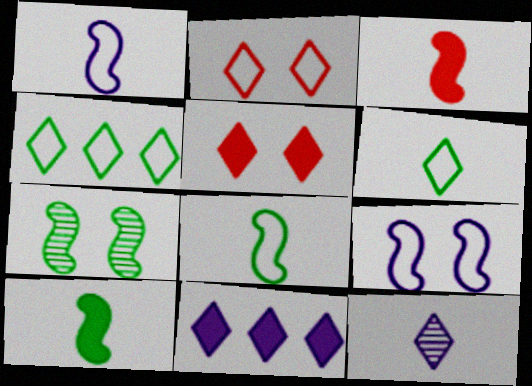[[4, 5, 12]]